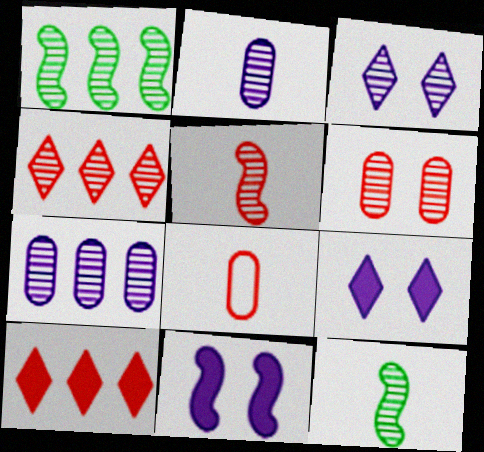[[1, 4, 7], 
[1, 8, 9], 
[4, 5, 6]]